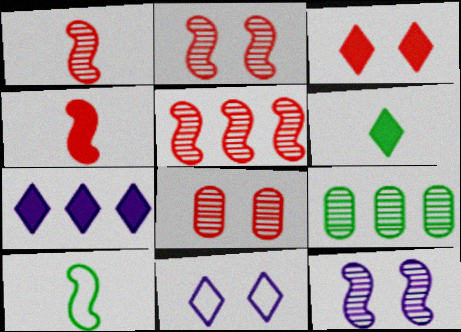[[1, 2, 5], 
[3, 6, 7], 
[4, 9, 11], 
[7, 8, 10]]